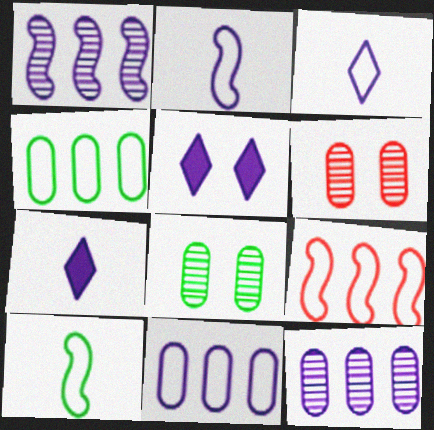[[2, 5, 12], 
[7, 8, 9]]